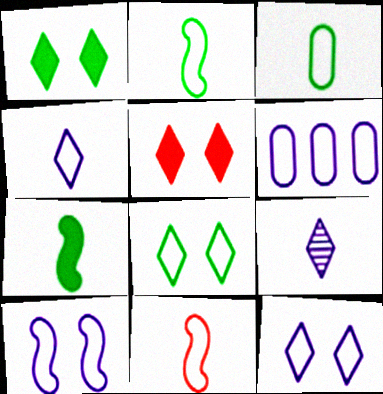[[3, 4, 11], 
[4, 6, 10], 
[6, 8, 11]]